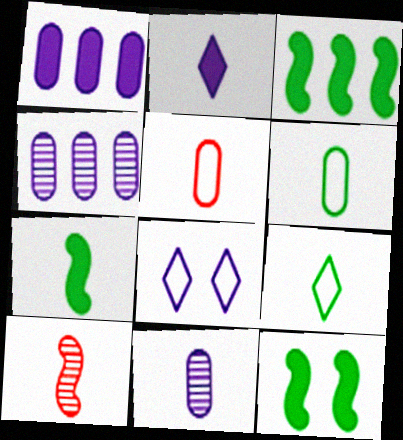[[2, 6, 10], 
[3, 7, 12]]